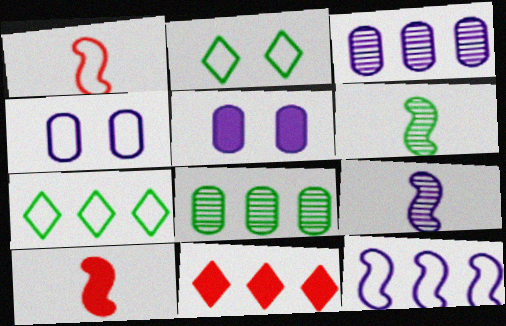[[1, 4, 7], 
[2, 3, 10], 
[4, 6, 11], 
[8, 11, 12]]